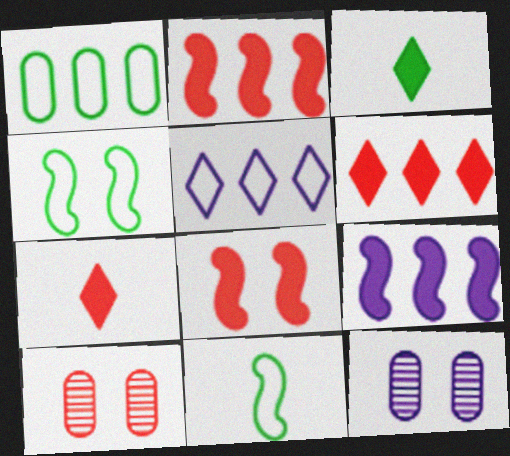[[6, 11, 12]]